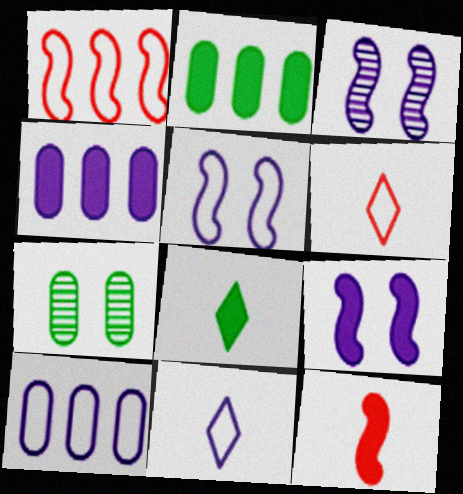[[2, 3, 6], 
[3, 4, 11], 
[3, 5, 9], 
[5, 10, 11]]